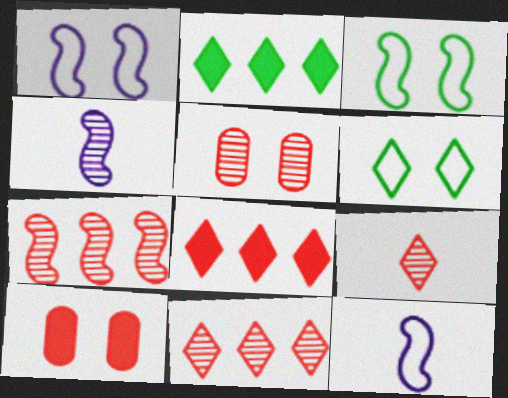[[2, 5, 12], 
[5, 7, 9]]